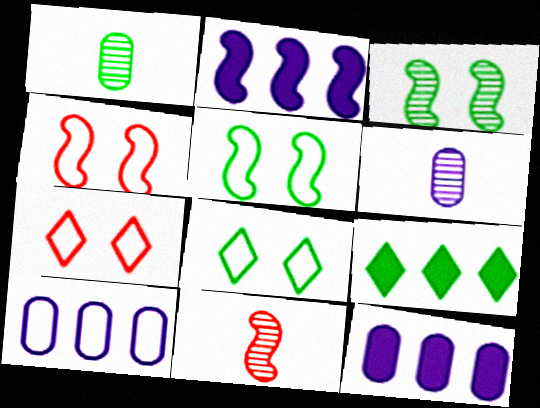[[1, 2, 7], 
[1, 5, 9], 
[2, 5, 11], 
[4, 6, 9], 
[8, 11, 12]]